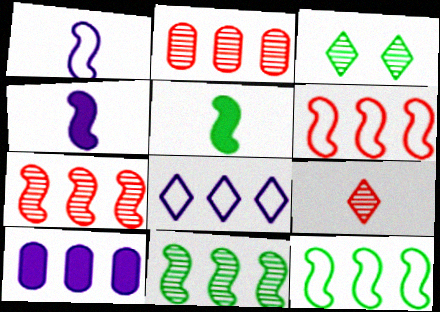[]